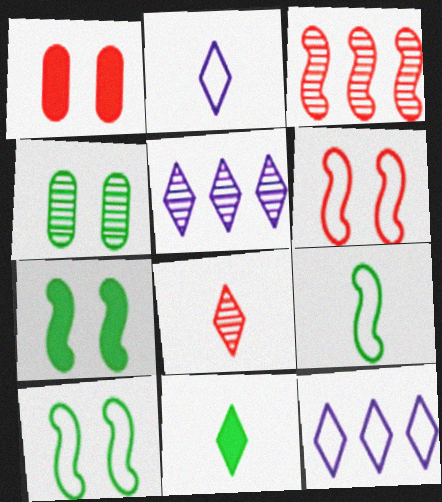[[1, 5, 9], 
[2, 8, 11]]